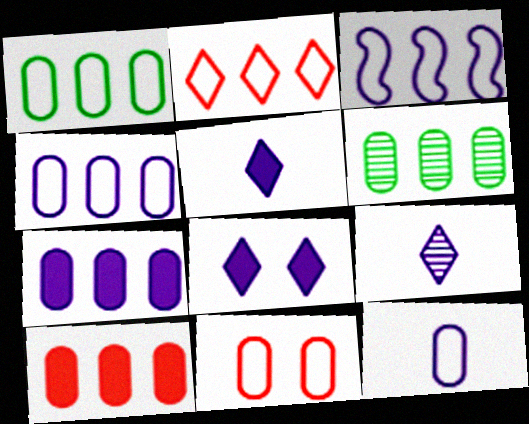[[1, 2, 3], 
[1, 11, 12], 
[4, 6, 10]]